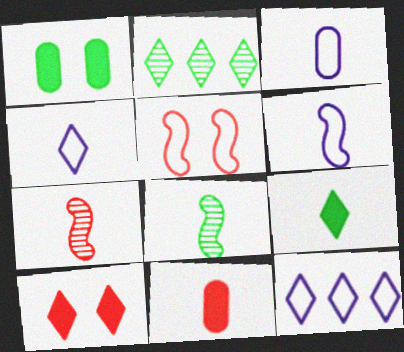[[1, 7, 12], 
[2, 4, 10], 
[3, 4, 6], 
[3, 7, 9], 
[4, 8, 11]]